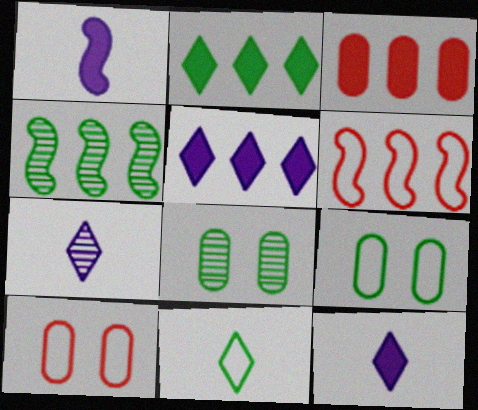[[4, 10, 12], 
[6, 8, 12]]